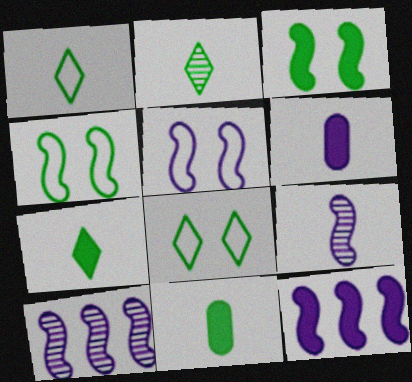[[1, 2, 7], 
[5, 9, 12]]